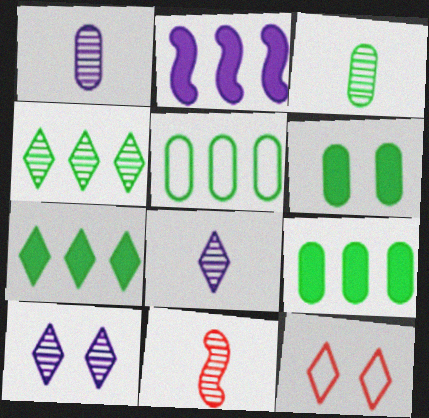[[2, 3, 12], 
[3, 5, 6], 
[3, 8, 11], 
[7, 8, 12]]